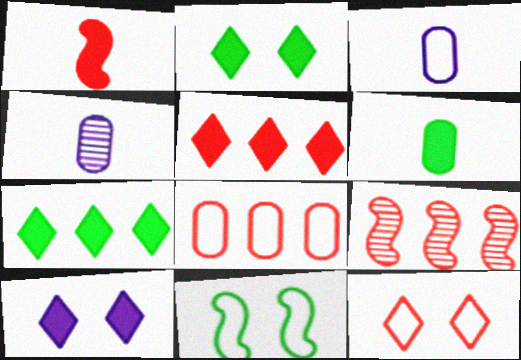[[2, 3, 9], 
[4, 5, 11], 
[5, 8, 9]]